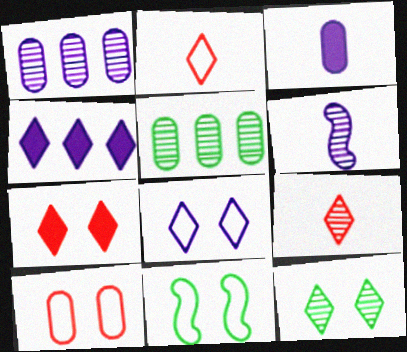[[2, 4, 12], 
[3, 5, 10], 
[7, 8, 12], 
[8, 10, 11]]